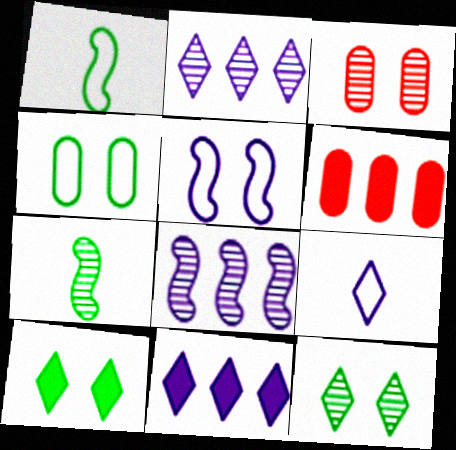[[1, 3, 11], 
[2, 3, 7], 
[3, 5, 10]]